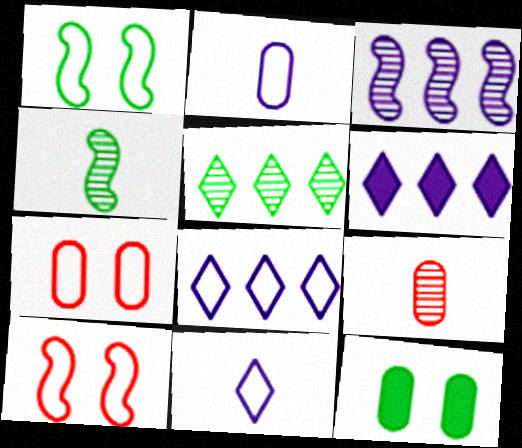[[1, 6, 9], 
[4, 6, 7]]